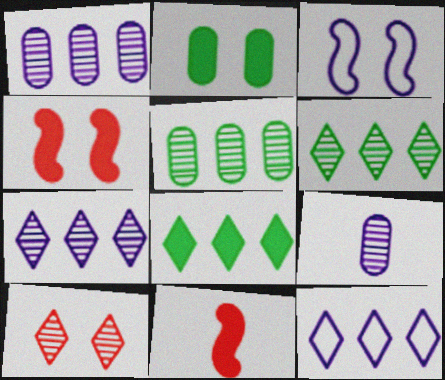[[2, 3, 10]]